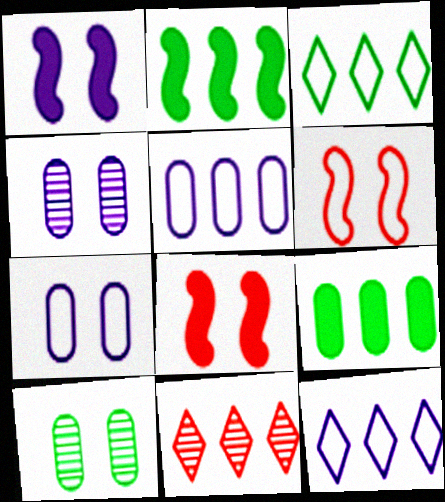[[2, 5, 11]]